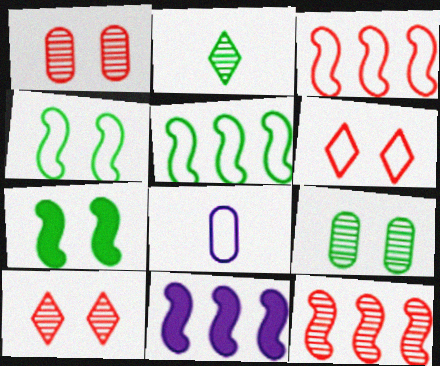[[5, 6, 8], 
[5, 11, 12]]